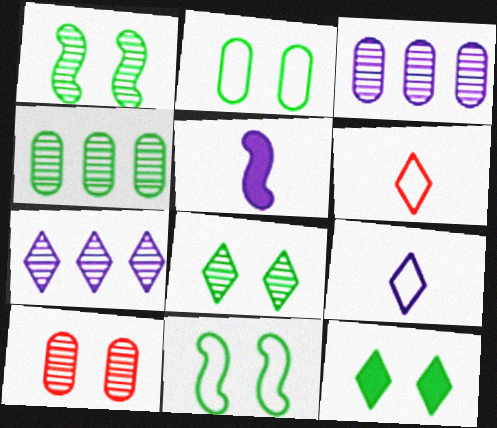[[1, 2, 12], 
[6, 7, 12]]